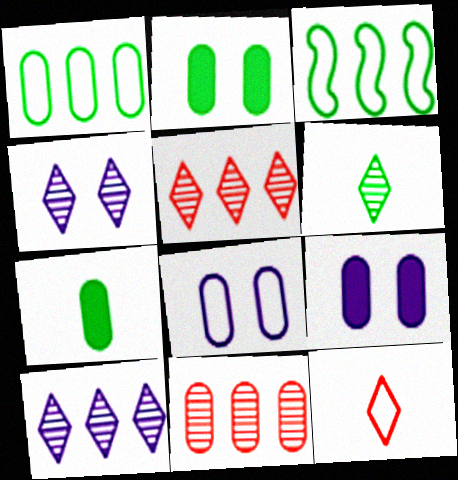[[2, 3, 6], 
[3, 8, 12], 
[4, 5, 6], 
[7, 8, 11]]